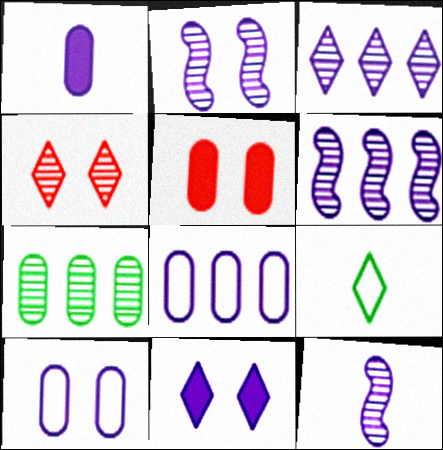[[2, 6, 12], 
[2, 10, 11], 
[4, 7, 12], 
[5, 6, 9], 
[8, 11, 12]]